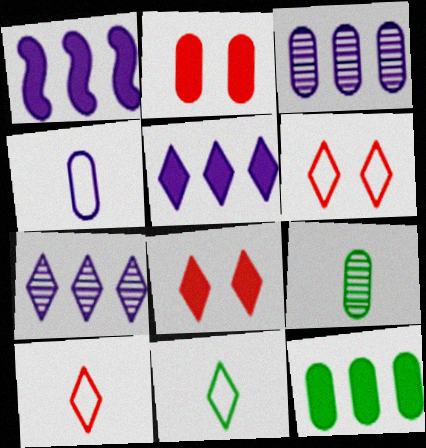[[1, 6, 9], 
[7, 8, 11]]